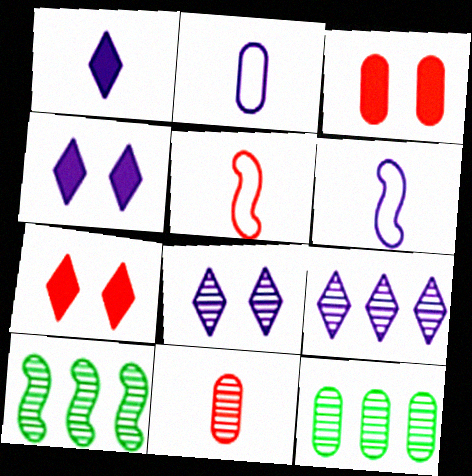[[2, 3, 12], 
[2, 7, 10], 
[4, 5, 12], 
[6, 7, 12], 
[8, 10, 11]]